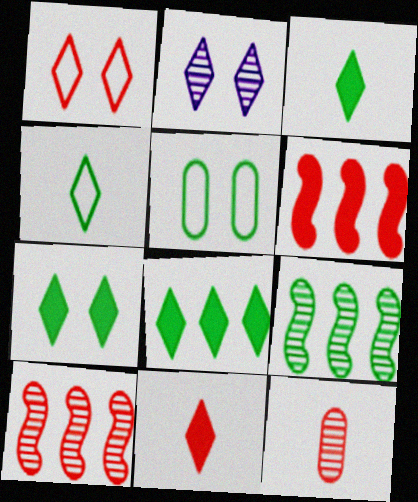[[1, 2, 7], 
[1, 6, 12], 
[2, 9, 12], 
[3, 5, 9], 
[3, 7, 8]]